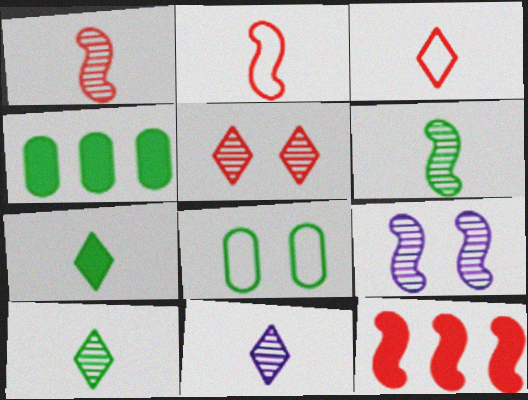[[3, 4, 9], 
[3, 7, 11], 
[8, 11, 12]]